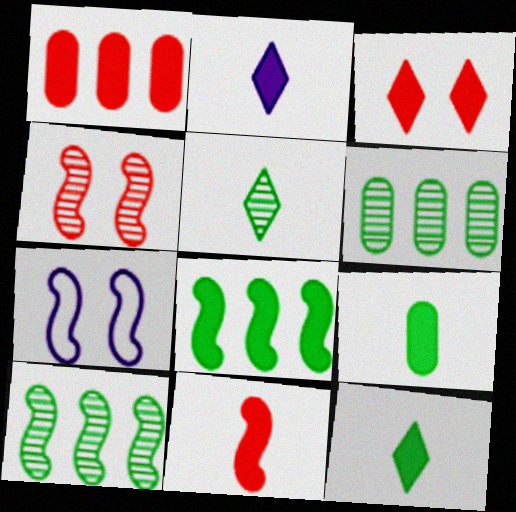[[1, 3, 11], 
[1, 5, 7], 
[2, 9, 11], 
[7, 10, 11]]